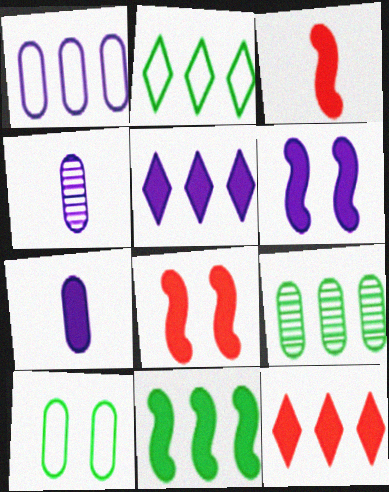[[2, 4, 8], 
[2, 9, 11], 
[3, 6, 11], 
[5, 6, 7]]